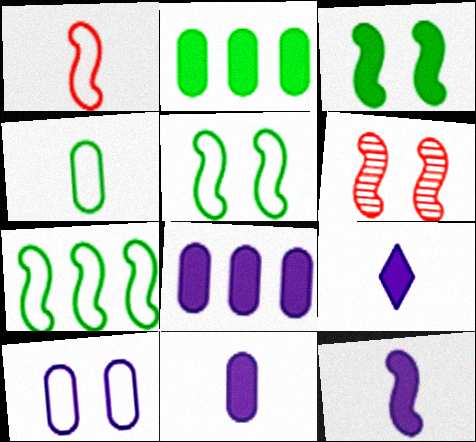[[6, 7, 12], 
[9, 11, 12]]